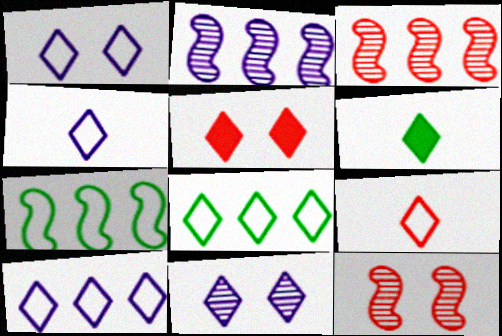[[1, 4, 10], 
[1, 8, 9]]